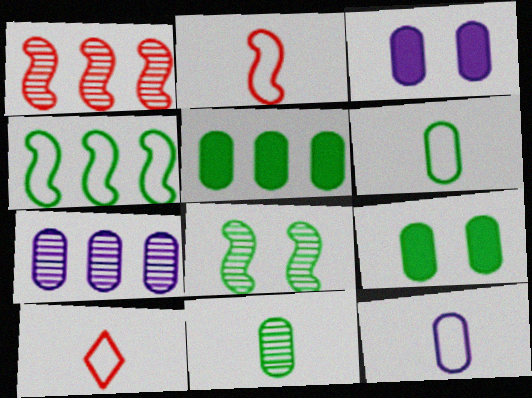[[3, 7, 12]]